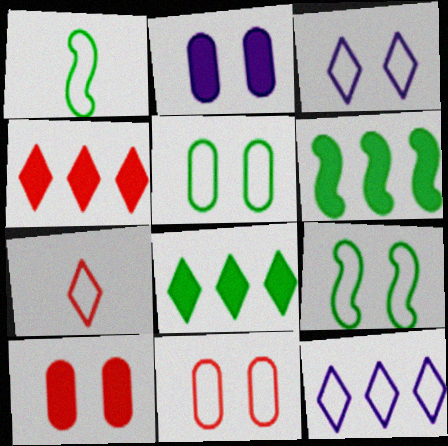[[1, 11, 12], 
[3, 9, 11]]